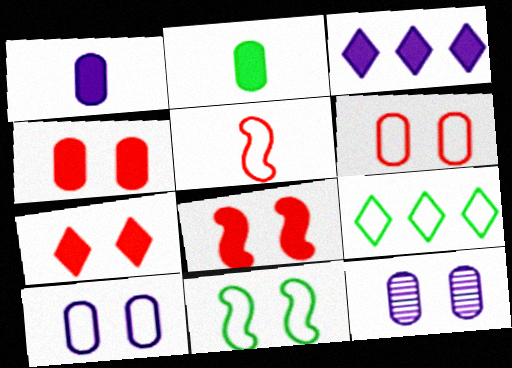[[2, 3, 8], 
[4, 7, 8], 
[5, 9, 10], 
[7, 11, 12]]